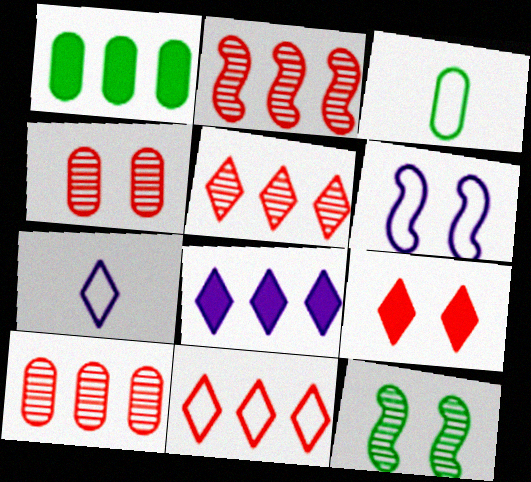[[2, 5, 10], 
[3, 6, 11]]